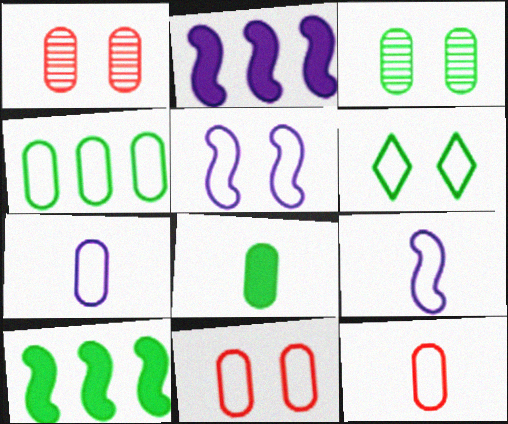[[3, 4, 8], 
[4, 7, 11], 
[5, 6, 11]]